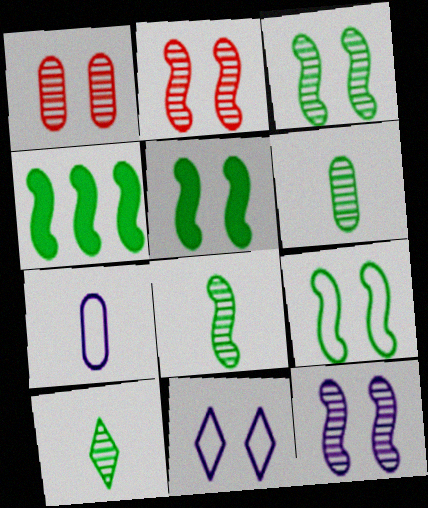[[1, 5, 11], 
[2, 3, 12], 
[3, 5, 9], 
[4, 8, 9], 
[6, 8, 10]]